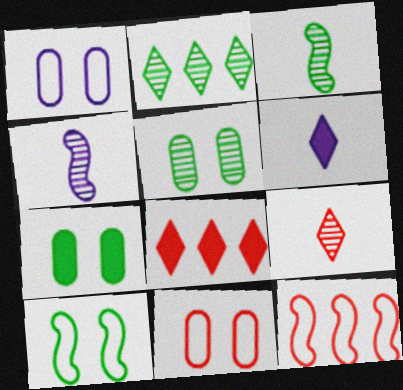[[1, 3, 8], 
[2, 3, 5], 
[5, 6, 12]]